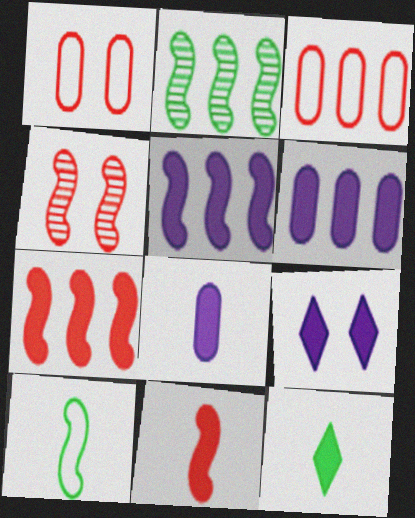[[4, 5, 10], 
[5, 8, 9], 
[8, 11, 12]]